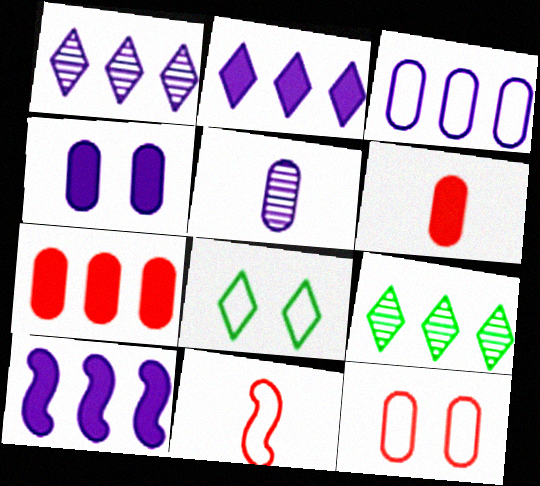[[1, 3, 10], 
[3, 4, 5], 
[3, 8, 11], 
[4, 9, 11]]